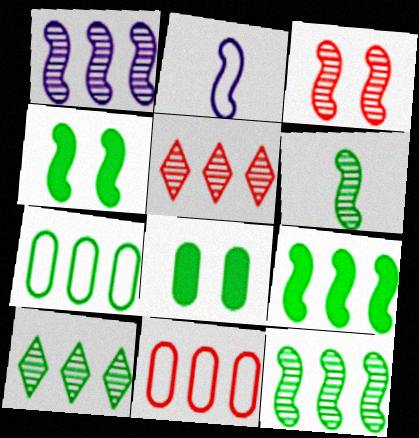[[1, 3, 6], 
[2, 3, 9], 
[2, 5, 8], 
[7, 9, 10]]